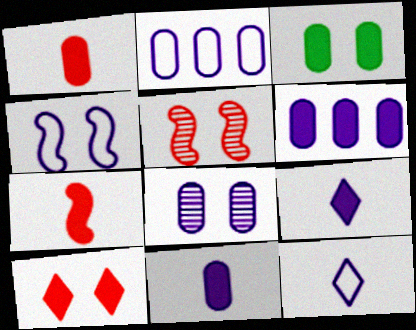[[1, 3, 6], 
[2, 4, 12], 
[2, 8, 11]]